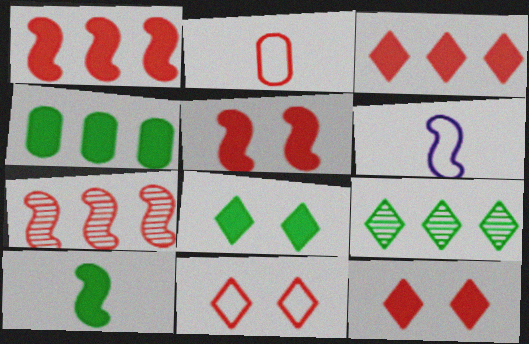[[2, 7, 12], 
[4, 8, 10]]